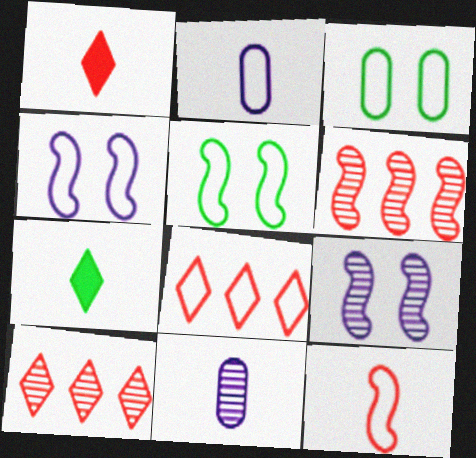[[2, 5, 8], 
[7, 11, 12]]